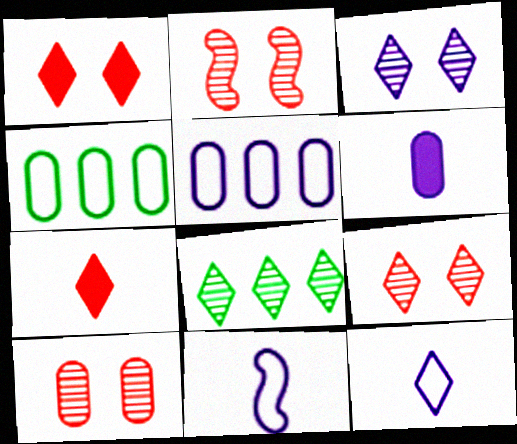[[1, 8, 12], 
[2, 9, 10], 
[4, 6, 10]]